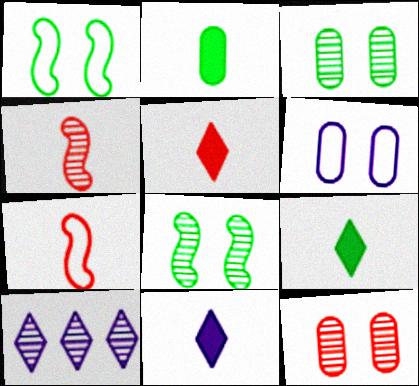[[3, 4, 10], 
[5, 9, 11]]